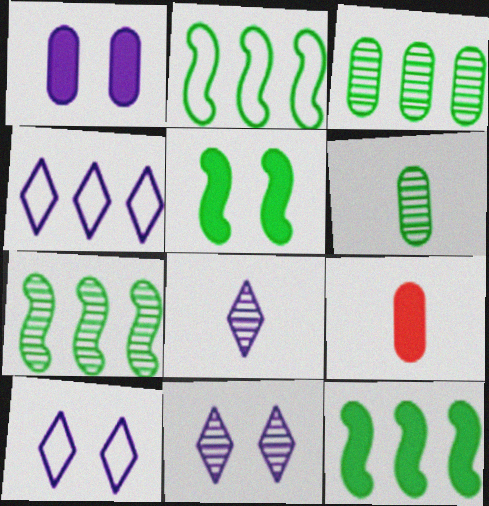[[2, 7, 12], 
[2, 9, 11], 
[7, 9, 10]]